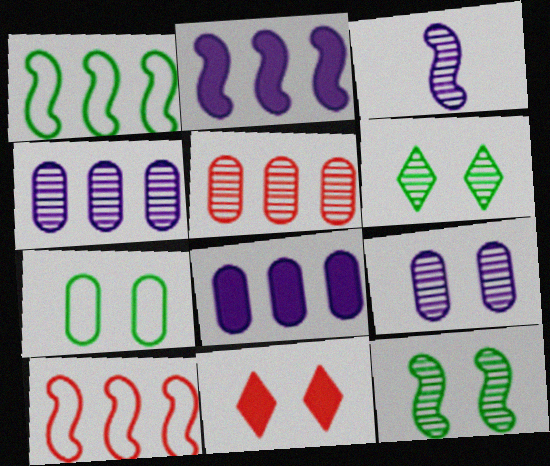[[3, 5, 6]]